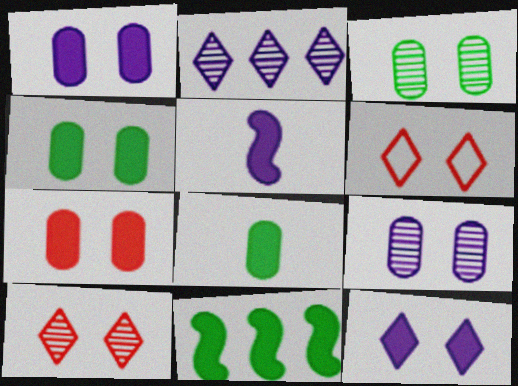[[1, 4, 7]]